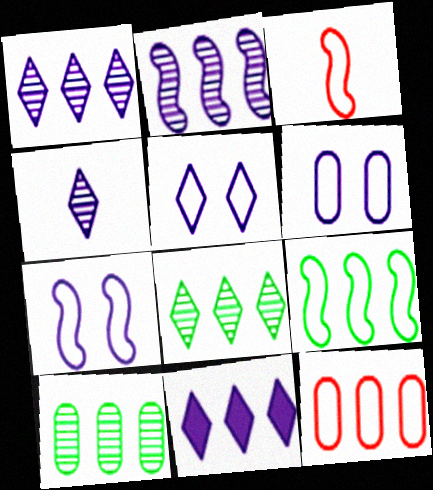[[3, 7, 9], 
[4, 5, 11], 
[5, 6, 7]]